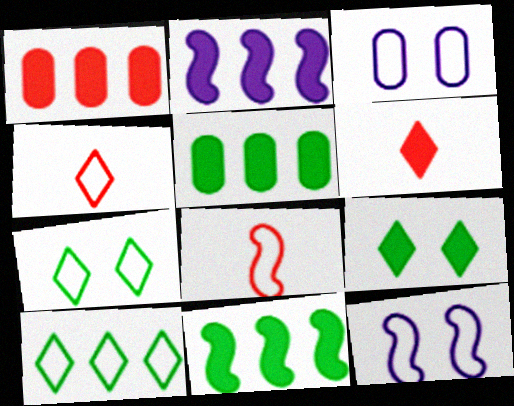[[3, 8, 10]]